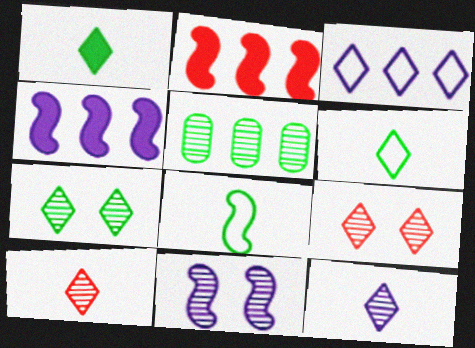[[1, 3, 9], 
[2, 3, 5], 
[2, 8, 11], 
[5, 10, 11]]